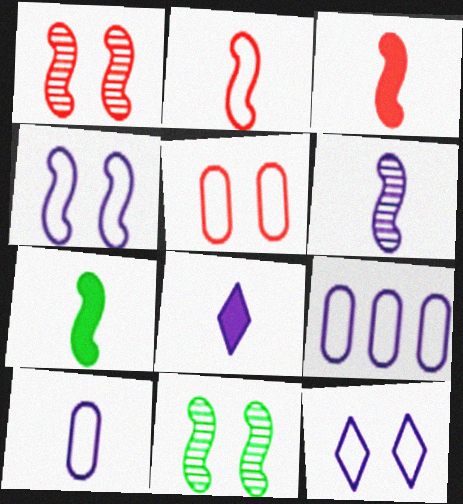[[2, 6, 7], 
[6, 8, 10]]